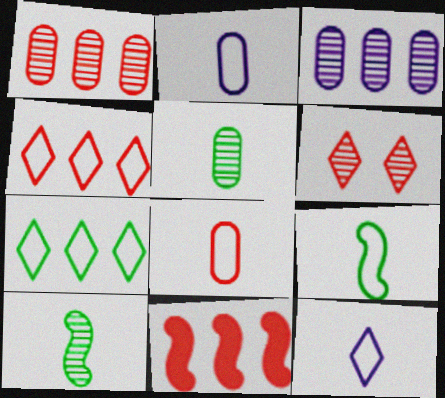[[1, 4, 11], 
[3, 6, 10], 
[3, 7, 11], 
[6, 8, 11], 
[8, 9, 12]]